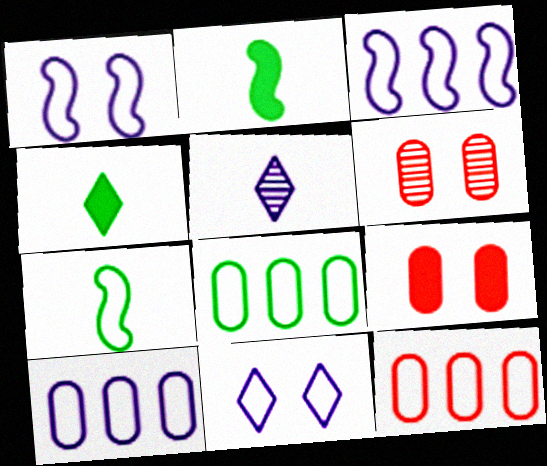[[3, 4, 6], 
[7, 11, 12], 
[8, 10, 12]]